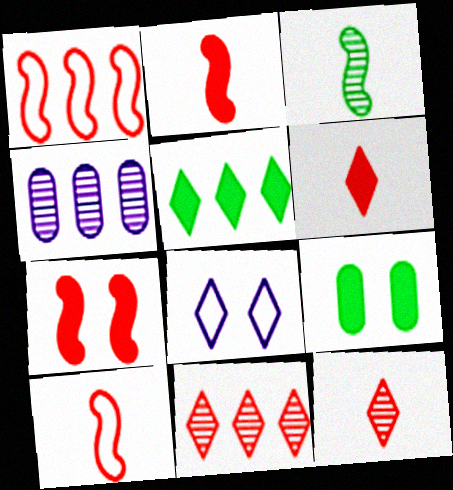[[1, 4, 5], 
[5, 8, 12]]